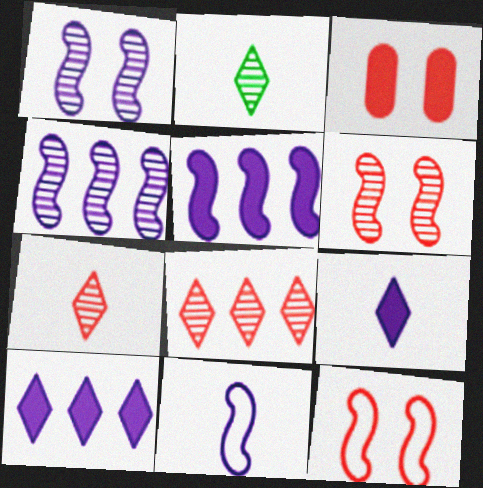[[1, 5, 11]]